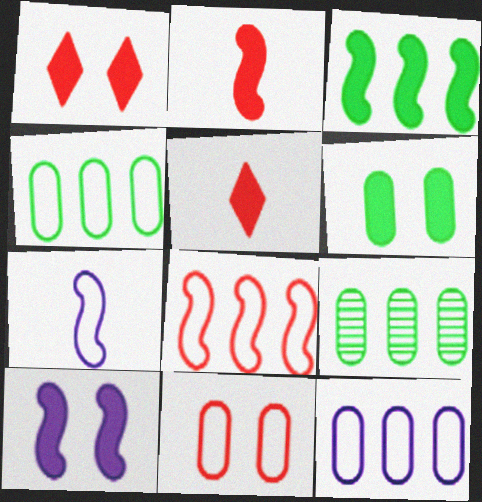[[1, 6, 10], 
[1, 7, 9], 
[2, 3, 10]]